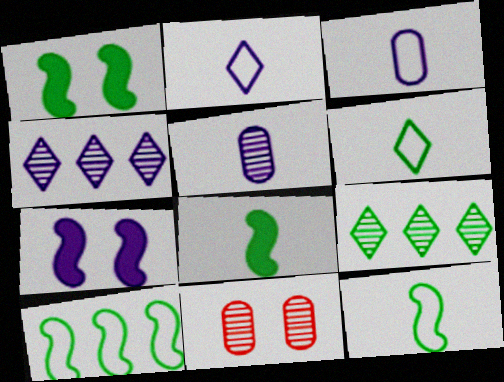[[3, 4, 7]]